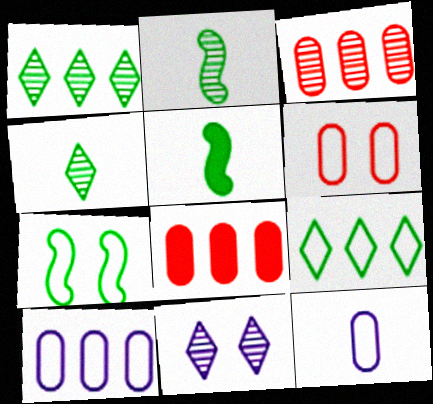[[2, 3, 11]]